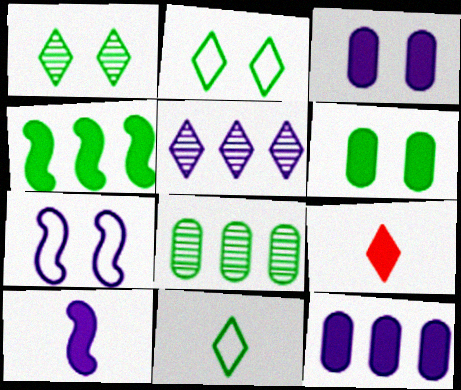[[2, 5, 9], 
[3, 4, 9], 
[7, 8, 9]]